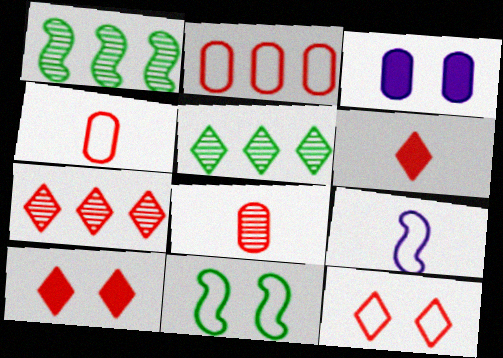[[6, 7, 12]]